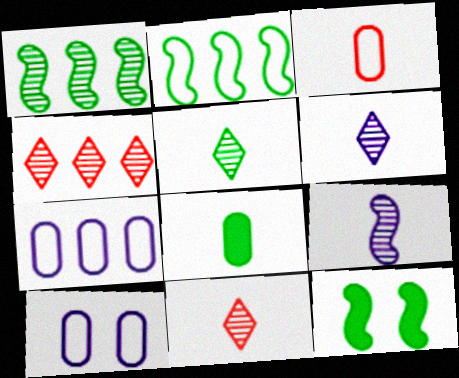[[5, 6, 11], 
[7, 11, 12]]